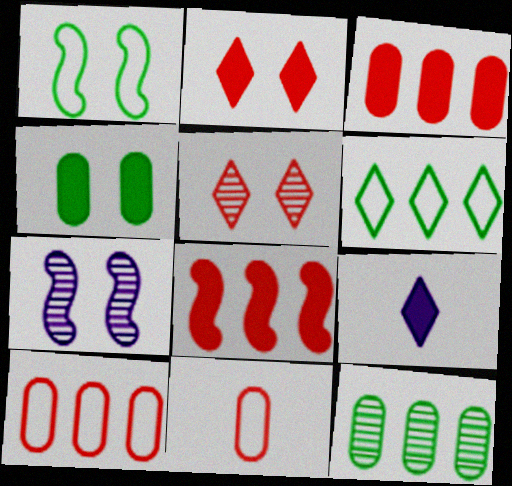[[4, 8, 9], 
[5, 6, 9], 
[5, 8, 11]]